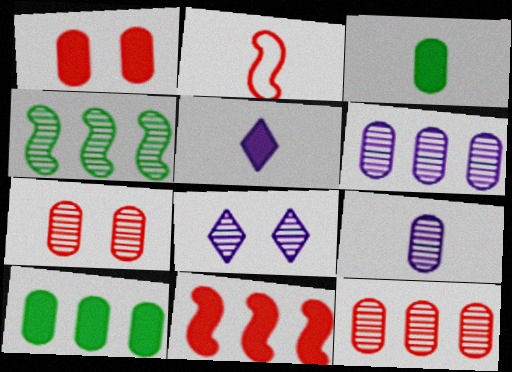[[2, 8, 10]]